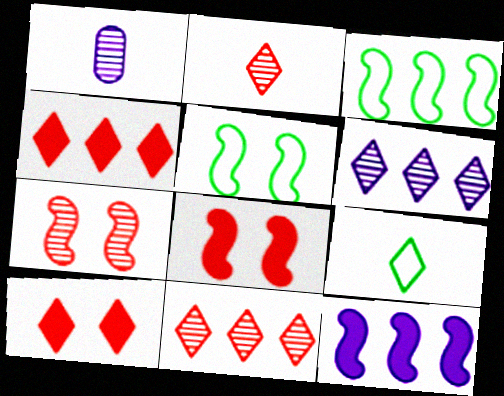[[1, 3, 10], 
[1, 4, 5], 
[6, 9, 10]]